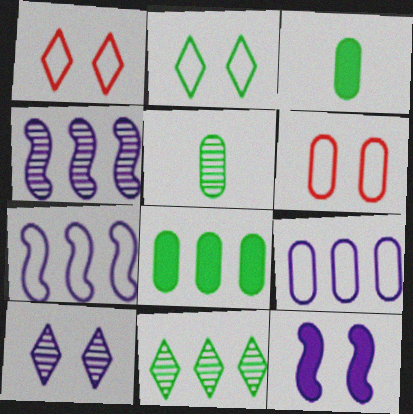[[1, 3, 4]]